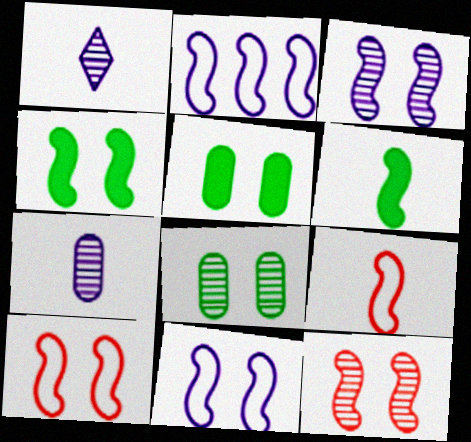[[2, 6, 12], 
[3, 4, 10], 
[4, 11, 12]]